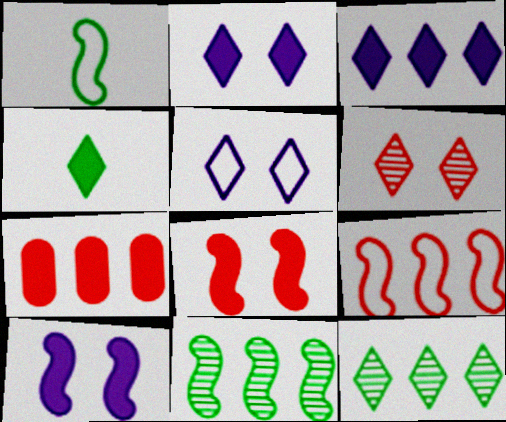[[4, 7, 10]]